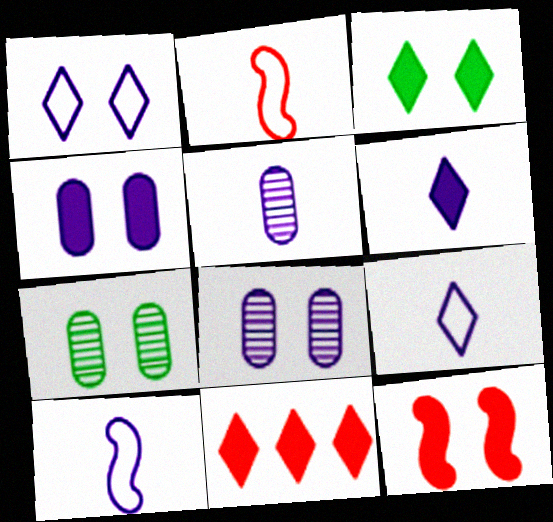[[1, 7, 12], 
[3, 4, 12], 
[3, 6, 11], 
[5, 6, 10], 
[7, 10, 11]]